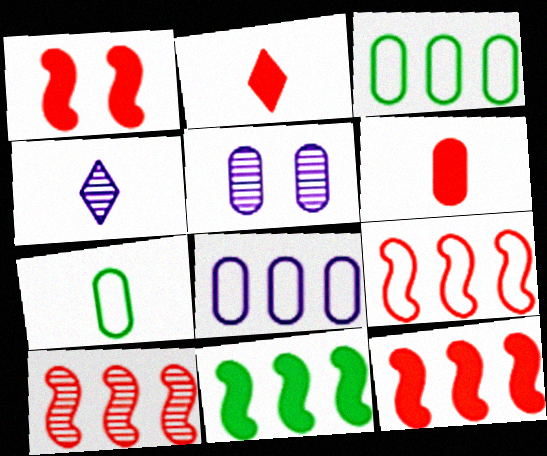[[1, 3, 4], 
[3, 5, 6], 
[9, 10, 12]]